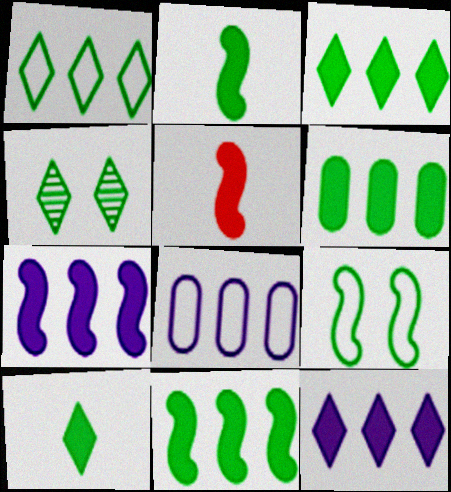[[1, 4, 10], 
[3, 6, 11], 
[4, 5, 8]]